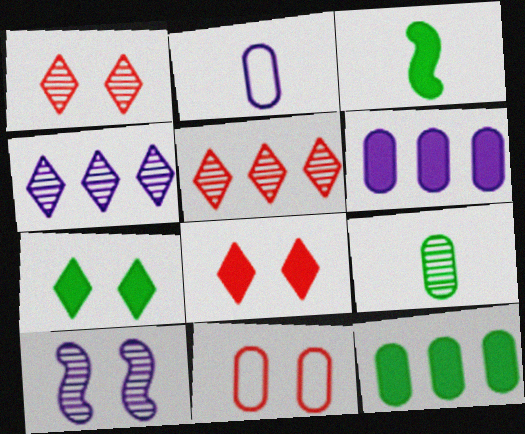[[3, 4, 11], 
[3, 6, 8], 
[3, 7, 12], 
[5, 9, 10], 
[6, 9, 11], 
[7, 10, 11]]